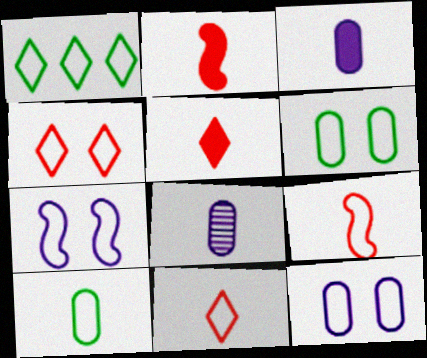[[1, 9, 12], 
[4, 6, 7]]